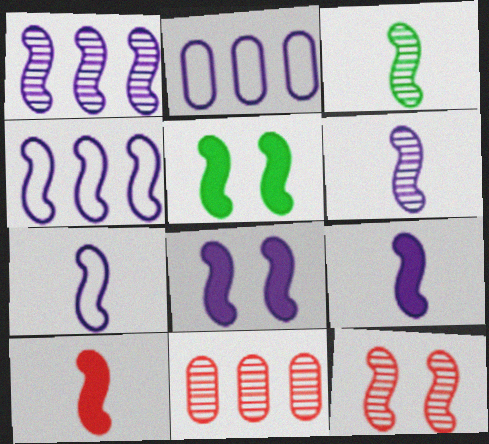[[1, 3, 12], 
[1, 7, 8], 
[3, 7, 10], 
[4, 6, 8], 
[6, 7, 9]]